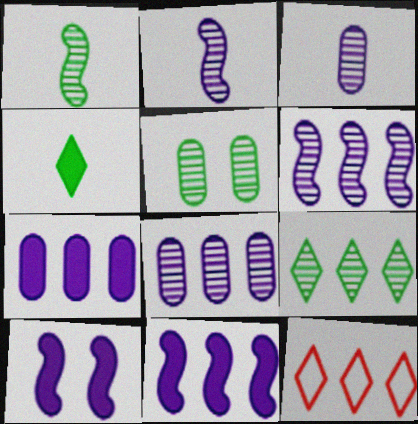[[1, 5, 9]]